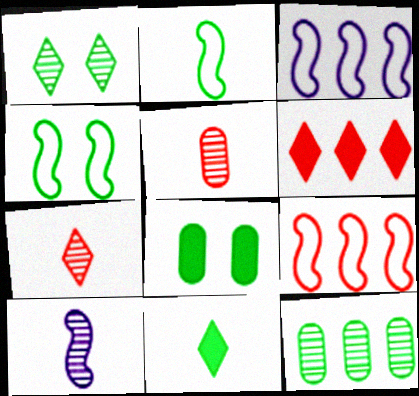[[1, 4, 8], 
[3, 6, 12], 
[3, 7, 8], 
[4, 11, 12]]